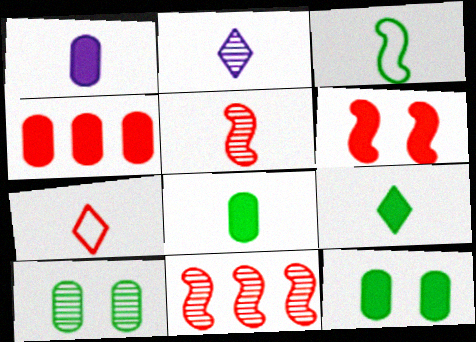[[1, 4, 12], 
[2, 7, 9], 
[2, 10, 11]]